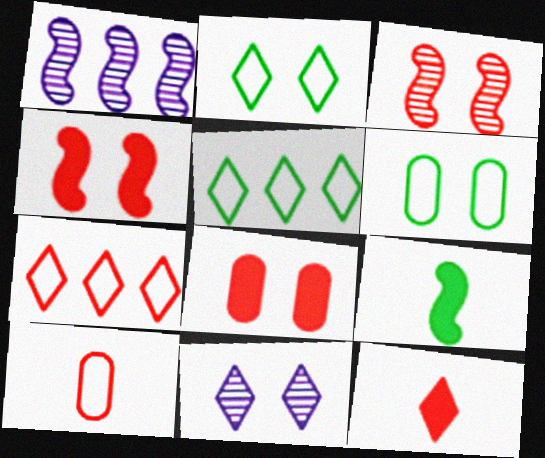[[1, 6, 12], 
[4, 6, 11], 
[5, 11, 12]]